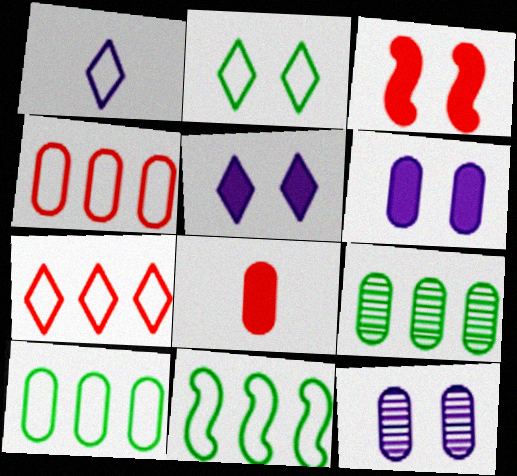[[1, 2, 7], 
[1, 3, 9], 
[2, 3, 12], 
[8, 10, 12]]